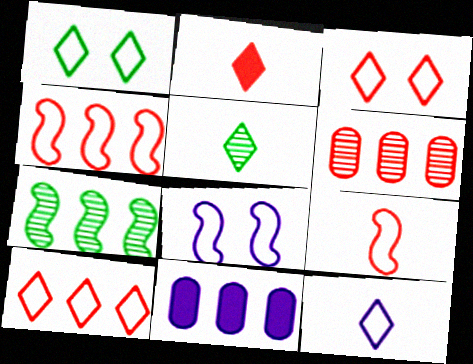[[1, 10, 12], 
[2, 5, 12], 
[7, 10, 11]]